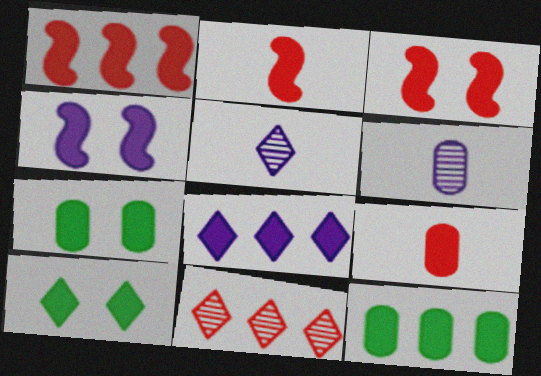[[1, 2, 3], 
[1, 8, 12], 
[2, 7, 8]]